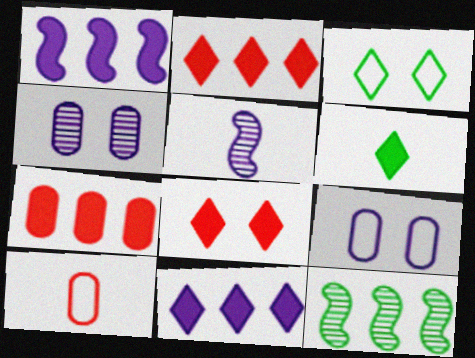[[3, 5, 7], 
[5, 6, 10], 
[5, 9, 11], 
[6, 8, 11]]